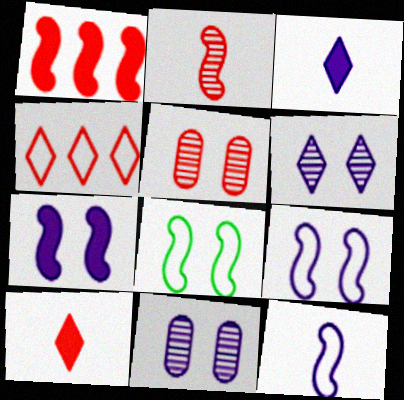[]